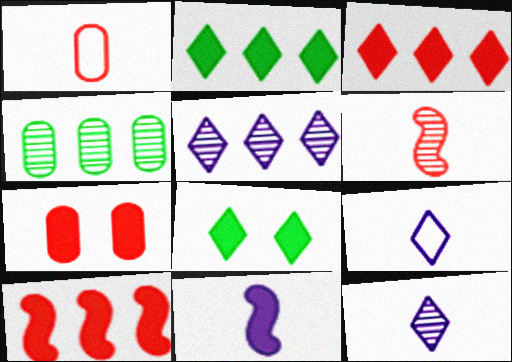[[2, 7, 11]]